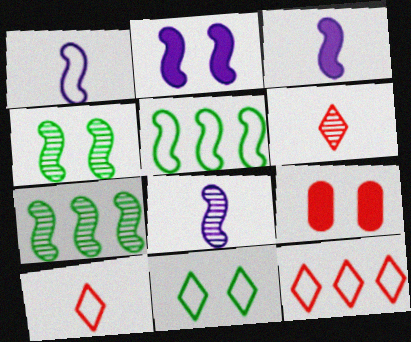[[1, 3, 8]]